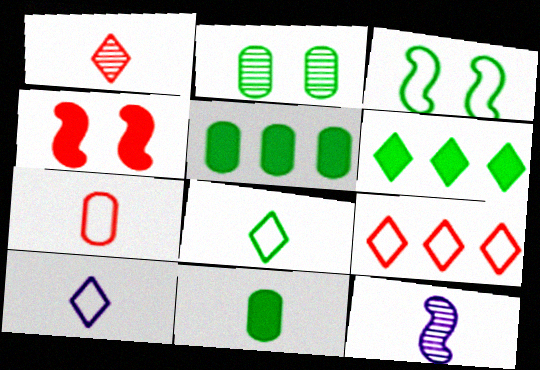[]